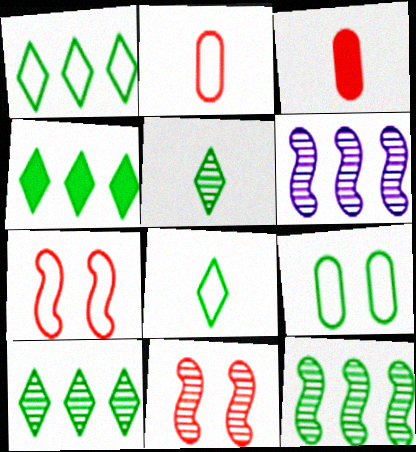[[1, 4, 10]]